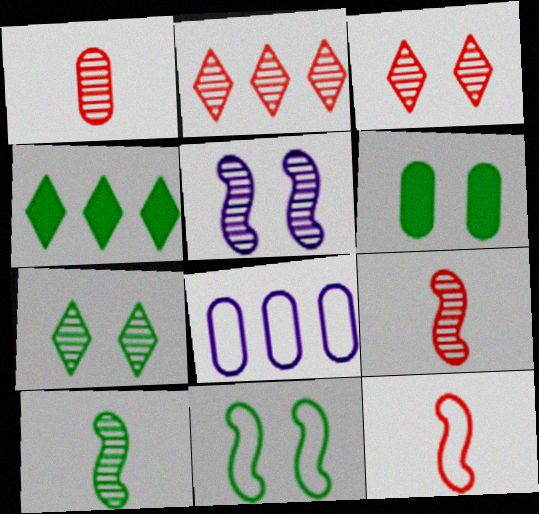[[1, 6, 8], 
[6, 7, 11]]